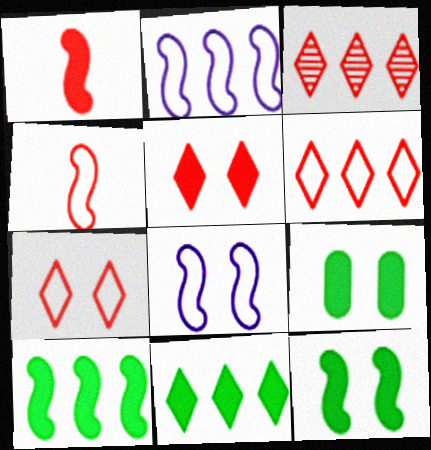[]